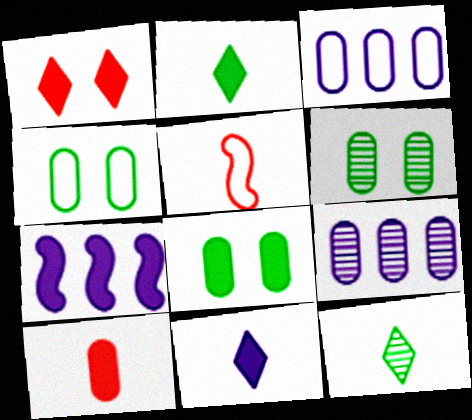[[3, 6, 10], 
[4, 6, 8], 
[4, 9, 10]]